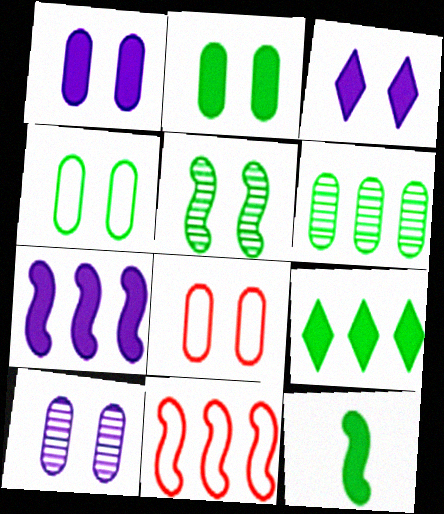[[2, 8, 10], 
[2, 9, 12], 
[3, 5, 8]]